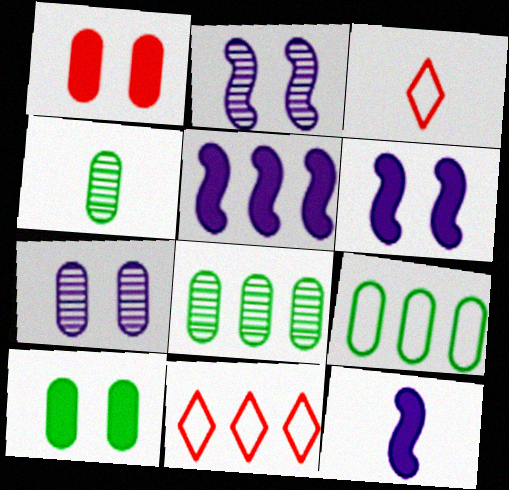[[3, 4, 12], 
[3, 6, 8], 
[4, 6, 11], 
[4, 9, 10], 
[5, 6, 12], 
[5, 8, 11]]